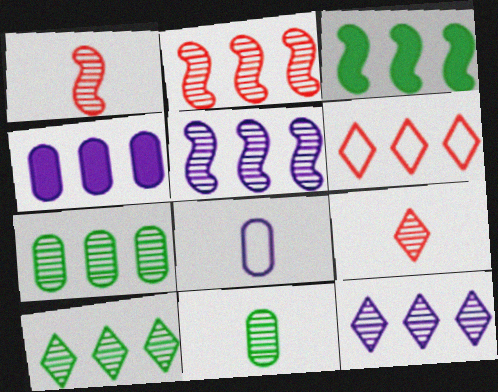[[2, 7, 12]]